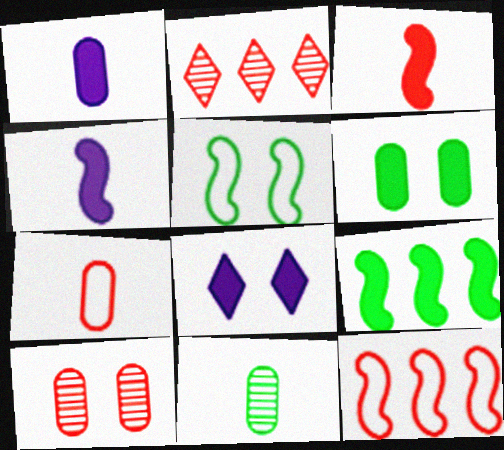[[1, 2, 5], 
[1, 7, 11], 
[5, 8, 10], 
[8, 11, 12]]